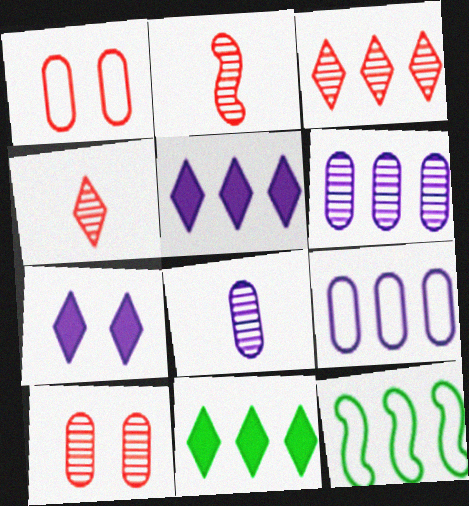[[2, 3, 10]]